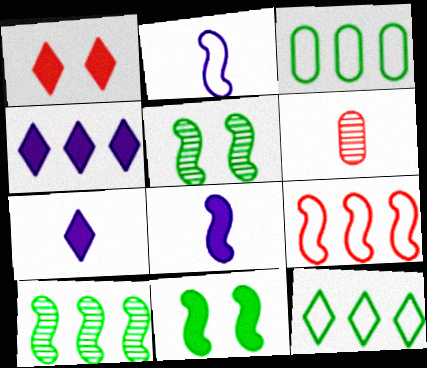[[1, 6, 9], 
[5, 8, 9]]